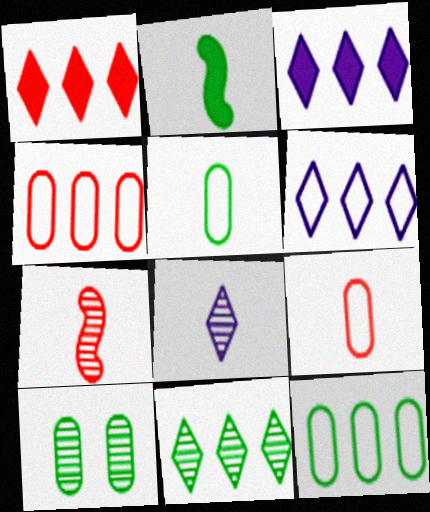[[1, 6, 11], 
[2, 8, 9]]